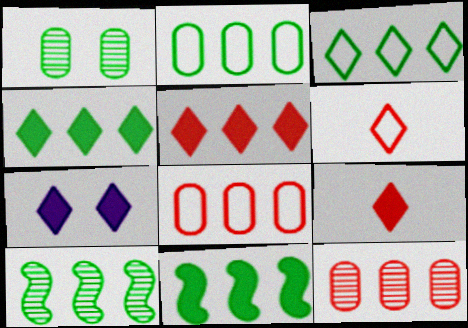[[2, 4, 10], 
[4, 7, 9]]